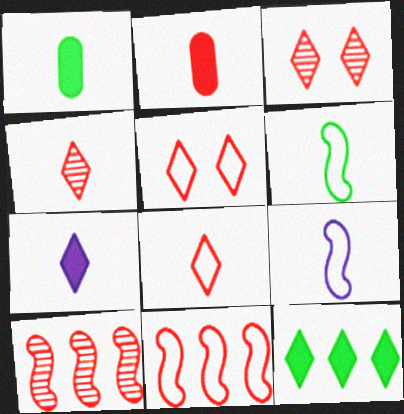[[1, 4, 9], 
[2, 3, 11], 
[2, 5, 10]]